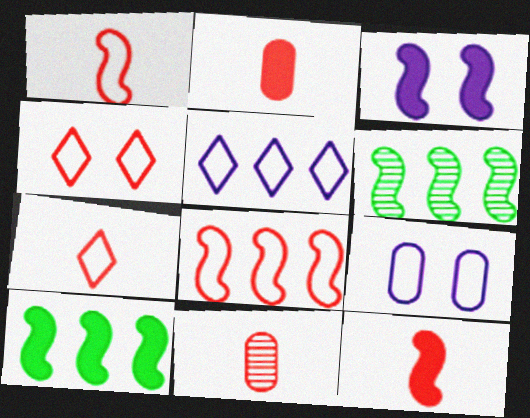[[1, 3, 6], 
[3, 10, 12], 
[7, 11, 12]]